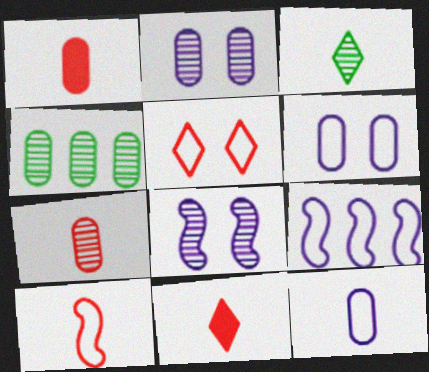[[1, 4, 6], 
[2, 4, 7], 
[7, 10, 11]]